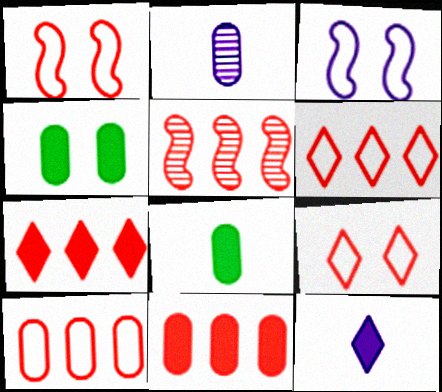[[2, 4, 10], 
[5, 6, 11], 
[5, 7, 10]]